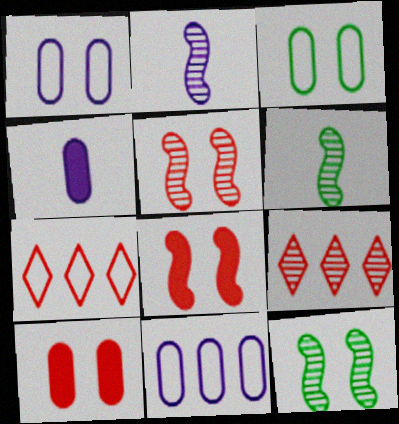[[4, 7, 12]]